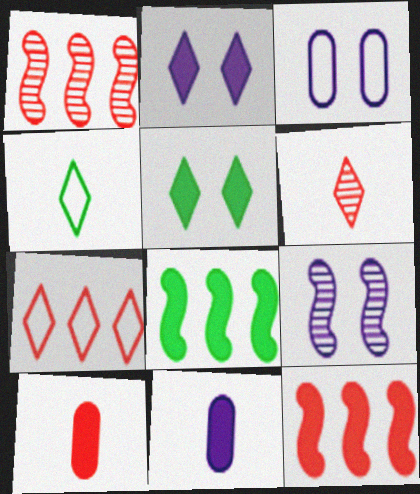[[2, 3, 9], 
[2, 8, 10], 
[3, 6, 8], 
[5, 11, 12]]